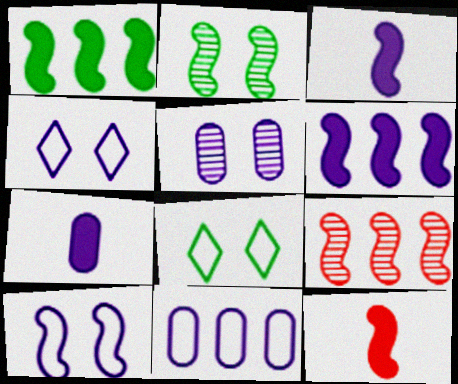[[5, 7, 11], 
[7, 8, 9]]